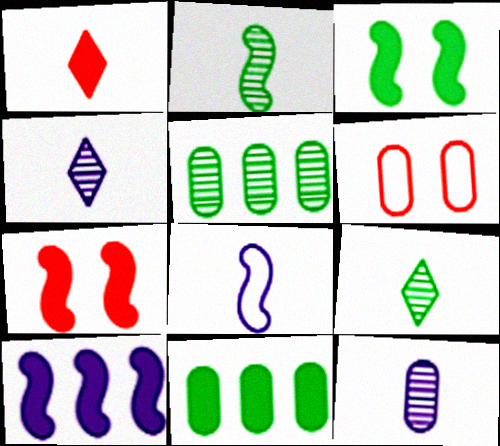[[6, 9, 10], 
[6, 11, 12]]